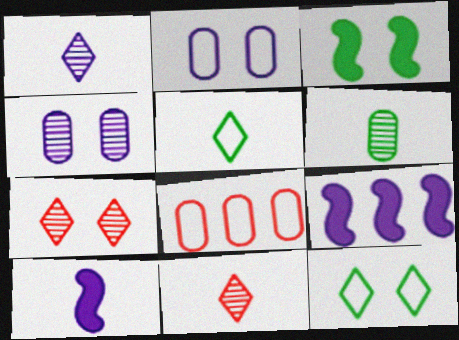[[1, 2, 9], 
[1, 3, 8], 
[2, 3, 7]]